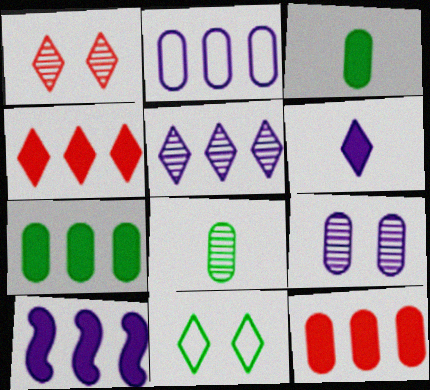[[2, 5, 10], 
[4, 7, 10]]